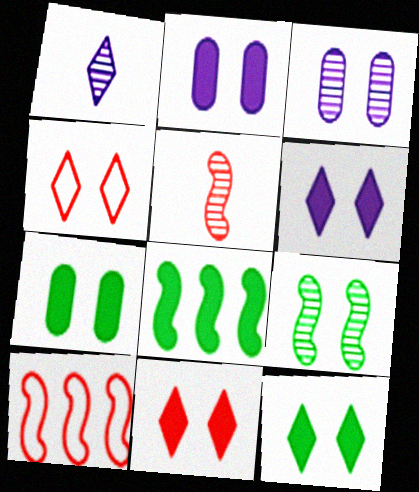[[1, 7, 10], 
[2, 4, 9], 
[6, 11, 12]]